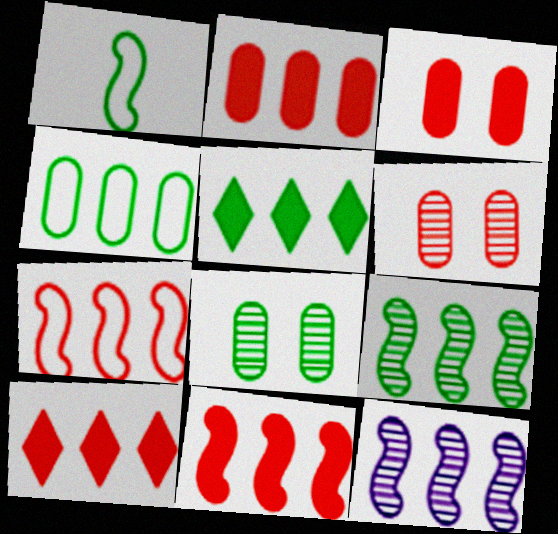[[1, 5, 8], 
[2, 10, 11], 
[4, 5, 9], 
[4, 10, 12]]